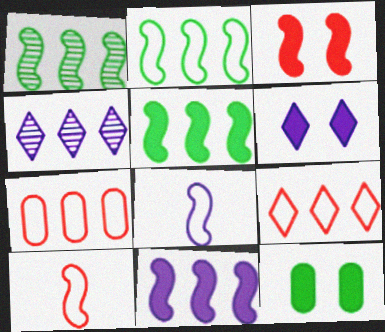[[1, 2, 5], 
[1, 3, 8], 
[3, 6, 12], 
[4, 5, 7], 
[4, 10, 12]]